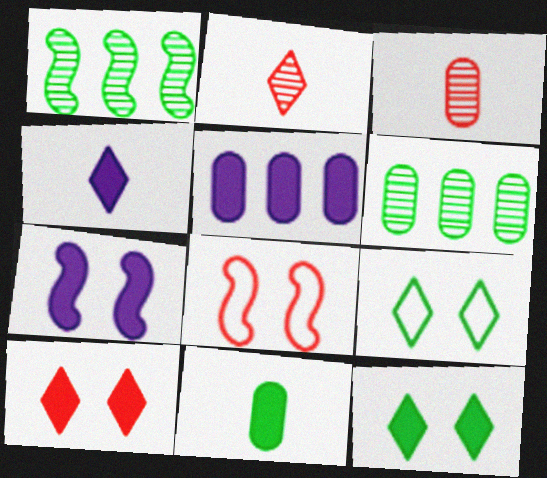[[1, 9, 11], 
[4, 5, 7], 
[4, 6, 8]]